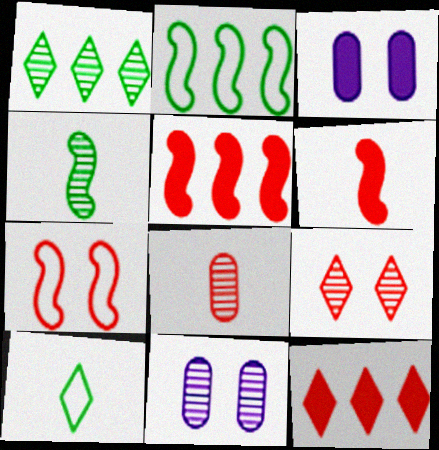[[5, 10, 11], 
[7, 8, 12]]